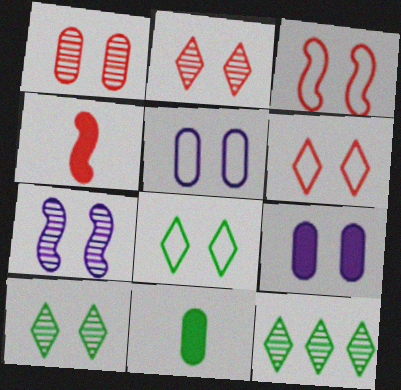[[1, 7, 10], 
[3, 5, 8], 
[3, 9, 10], 
[4, 5, 12]]